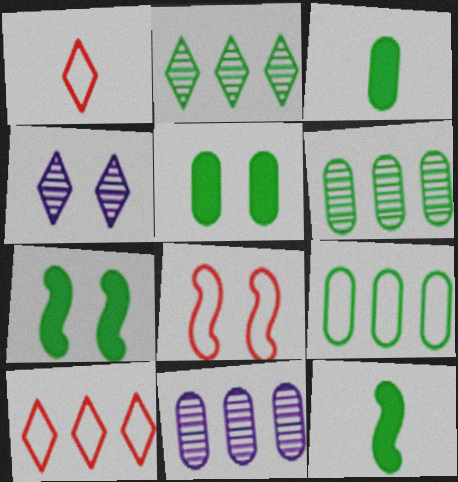[[1, 7, 11], 
[4, 5, 8]]